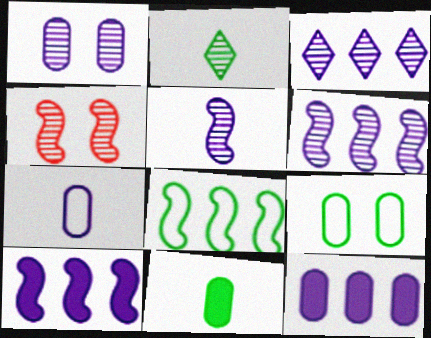[[1, 3, 5], 
[1, 7, 12]]